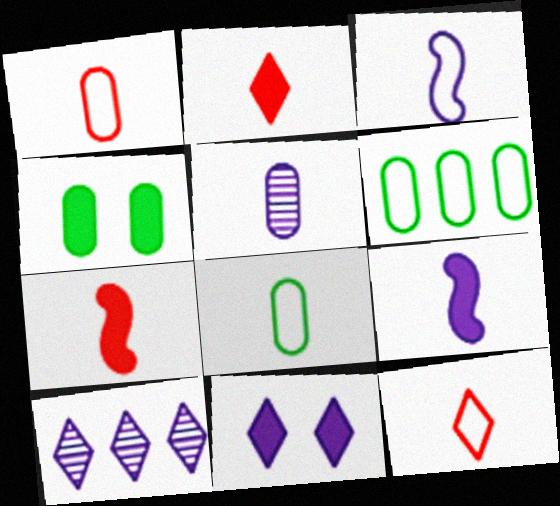[[3, 8, 12]]